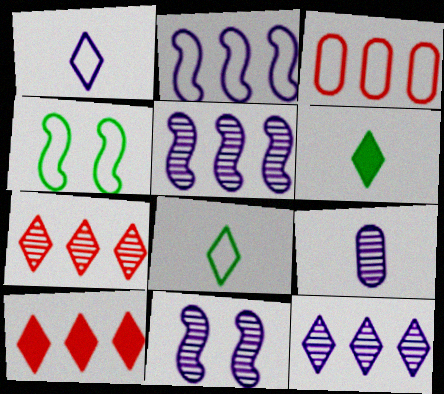[[1, 3, 4], 
[3, 6, 11], 
[4, 9, 10], 
[9, 11, 12]]